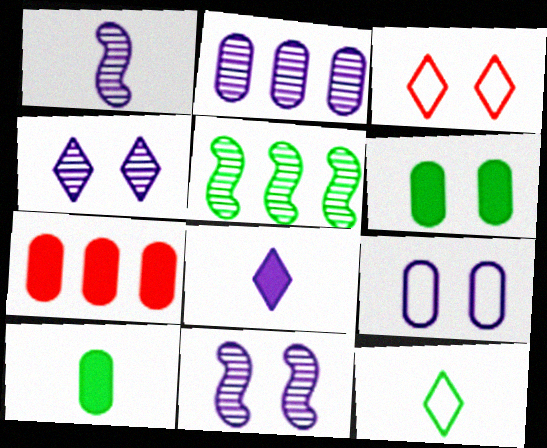[[1, 2, 4], 
[3, 6, 11], 
[5, 6, 12], 
[7, 11, 12]]